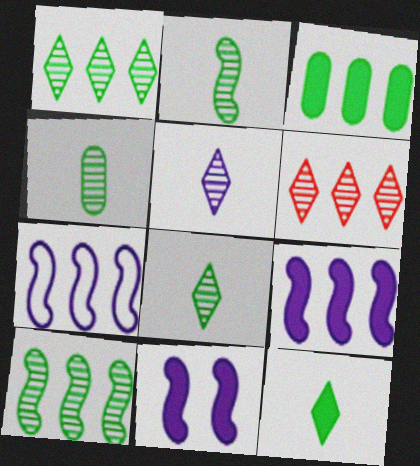[[2, 4, 8], 
[3, 6, 7]]